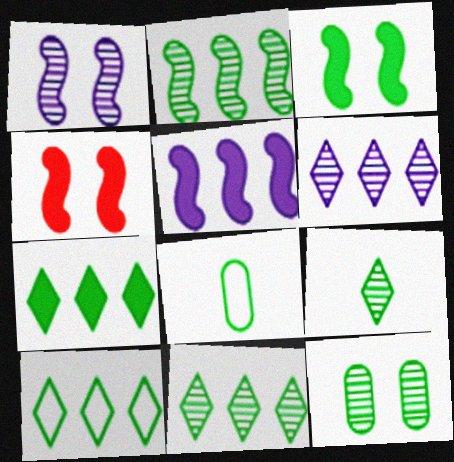[[2, 9, 12], 
[3, 8, 11], 
[4, 6, 8], 
[7, 10, 11]]